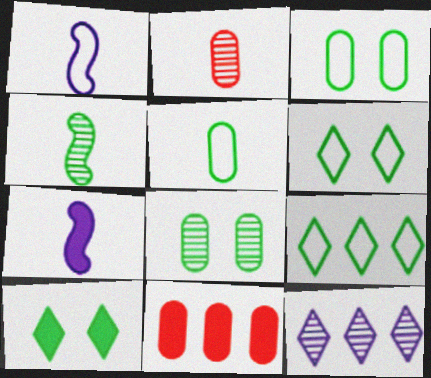[[7, 10, 11]]